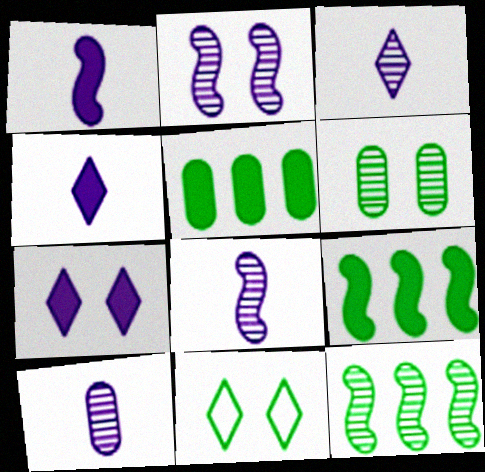[[3, 8, 10]]